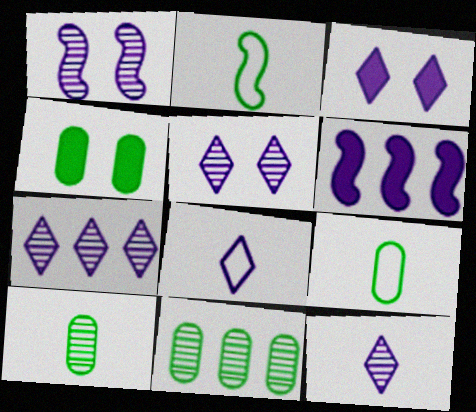[[3, 7, 8], 
[4, 9, 11], 
[5, 7, 12]]